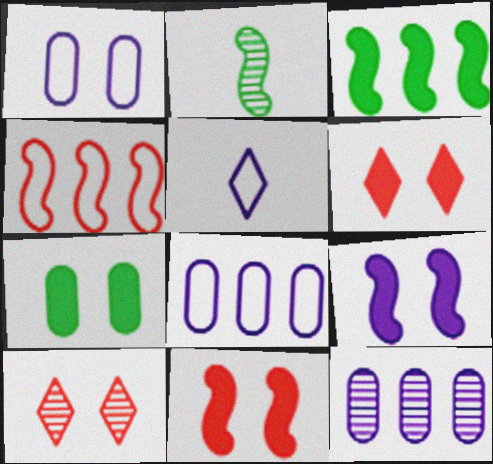[[2, 4, 9], 
[2, 6, 8], 
[2, 10, 12], 
[5, 9, 12], 
[6, 7, 9]]